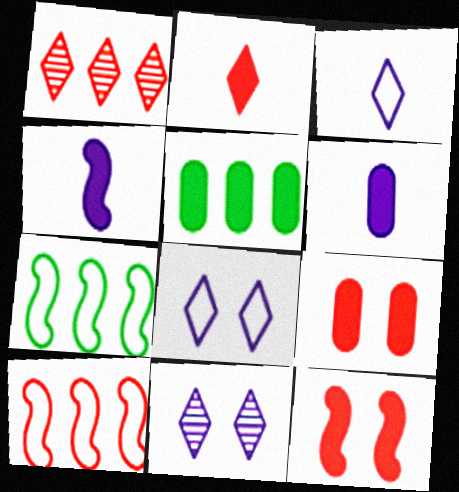[[5, 6, 9]]